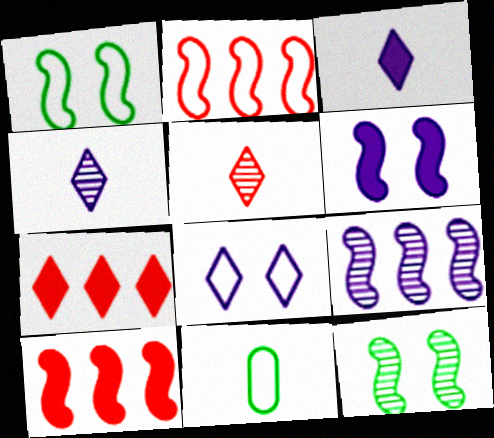[[2, 8, 11]]